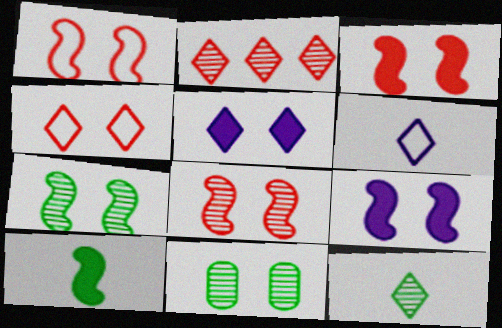[[1, 3, 8], 
[1, 5, 11], 
[1, 7, 9], 
[4, 9, 11]]